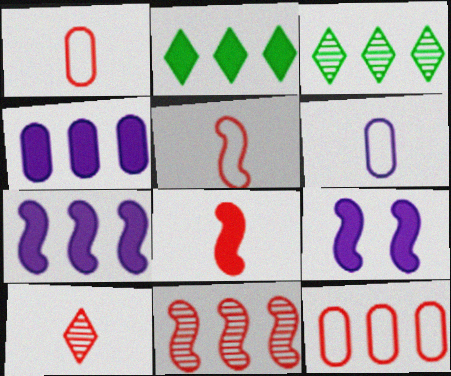[[1, 3, 9], 
[1, 8, 10], 
[3, 7, 12]]